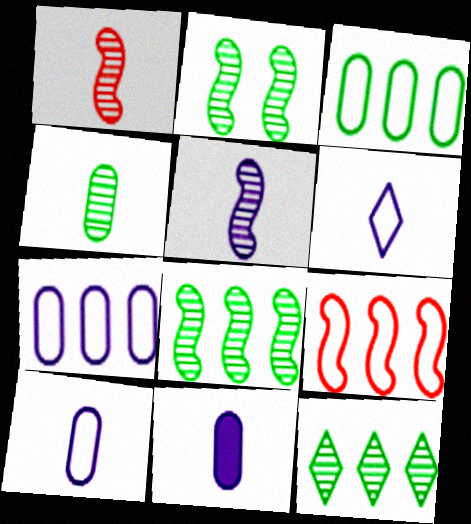[[2, 4, 12], 
[5, 6, 11]]